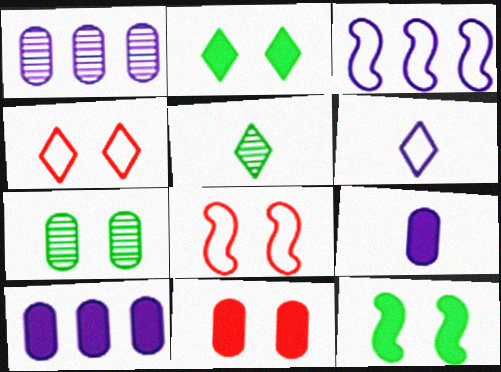[[3, 5, 11], 
[5, 8, 10]]